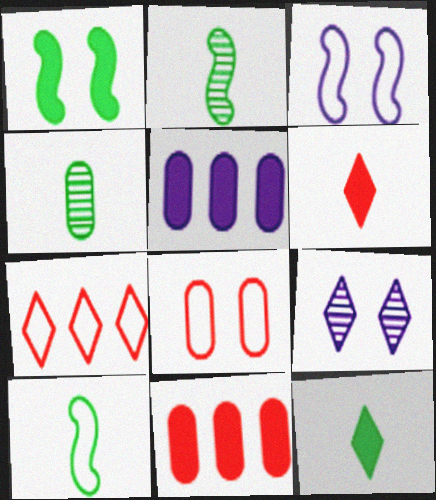[[1, 5, 6], 
[1, 8, 9], 
[4, 5, 8], 
[4, 10, 12], 
[7, 9, 12], 
[9, 10, 11]]